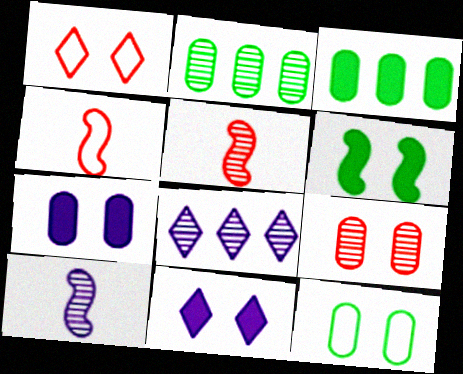[[1, 3, 10], 
[2, 4, 11], 
[7, 9, 12]]